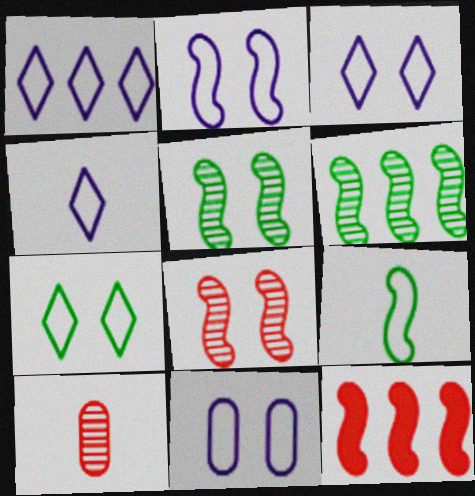[[1, 3, 4], 
[2, 3, 11]]